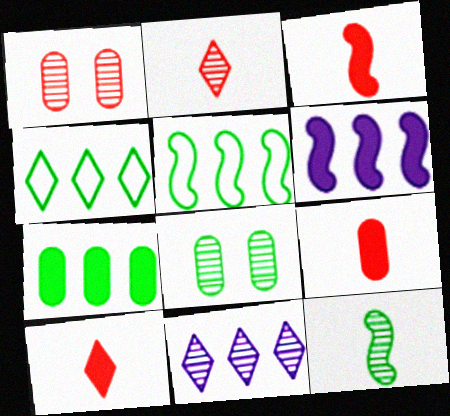[[1, 11, 12], 
[3, 9, 10]]